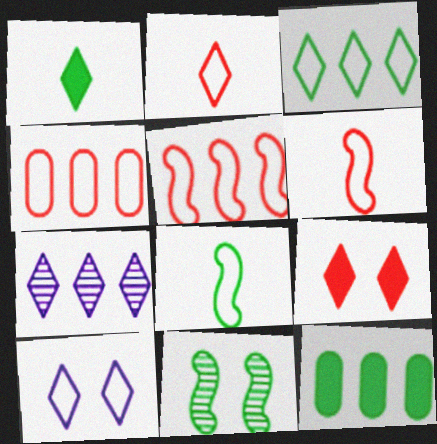[[2, 3, 10], 
[4, 8, 10], 
[5, 7, 12]]